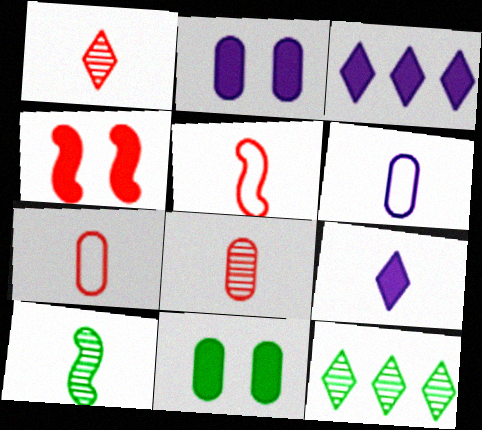[[2, 5, 12], 
[4, 6, 12], 
[7, 9, 10]]